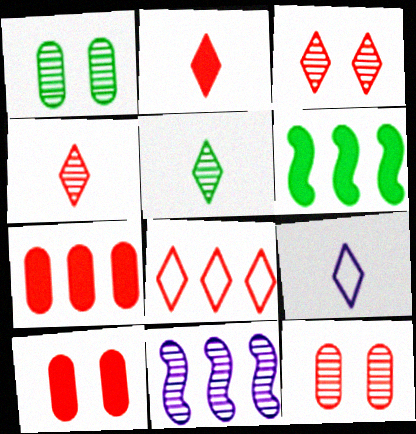[[1, 4, 11], 
[2, 3, 8], 
[2, 5, 9], 
[5, 11, 12], 
[6, 9, 12]]